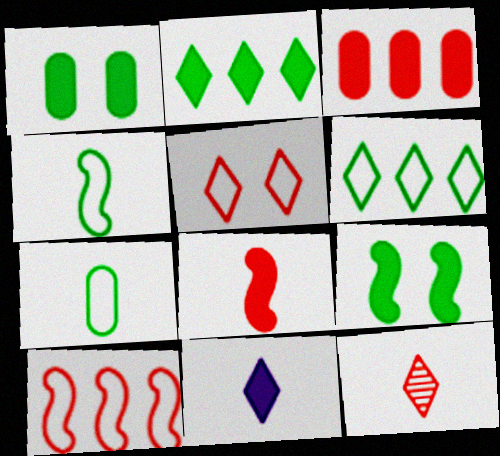[[3, 9, 11]]